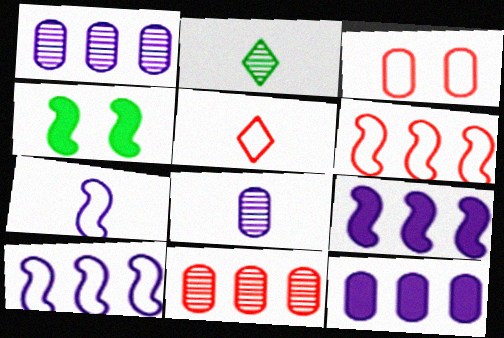[[1, 4, 5], 
[2, 3, 9], 
[3, 5, 6]]